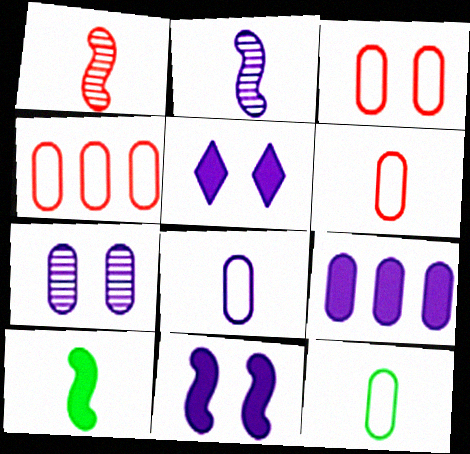[[3, 4, 6], 
[6, 8, 12], 
[7, 8, 9]]